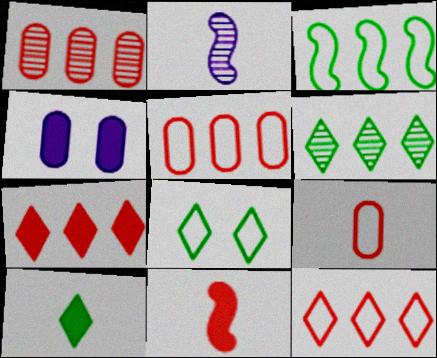[[2, 9, 10], 
[6, 8, 10]]